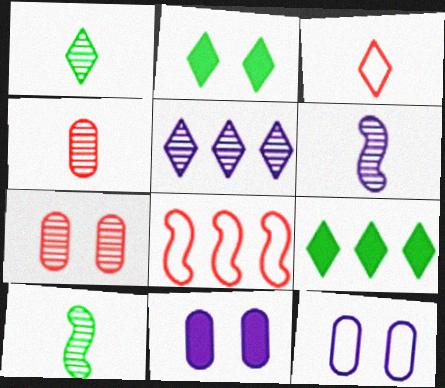[[1, 4, 6], 
[1, 8, 11], 
[2, 3, 5], 
[5, 7, 10]]